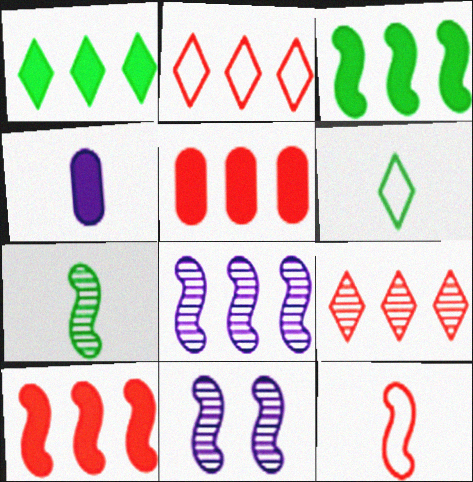[[3, 11, 12], 
[5, 6, 11]]